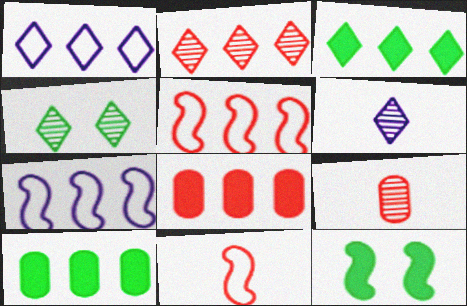[[1, 2, 3], 
[1, 9, 12], 
[2, 4, 6], 
[2, 5, 8], 
[2, 7, 10]]